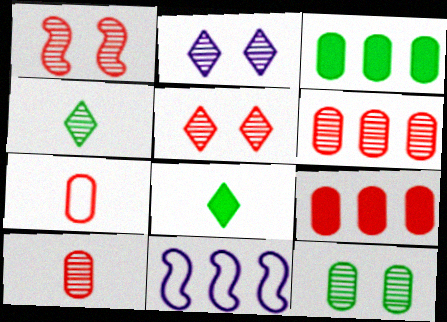[[1, 2, 12]]